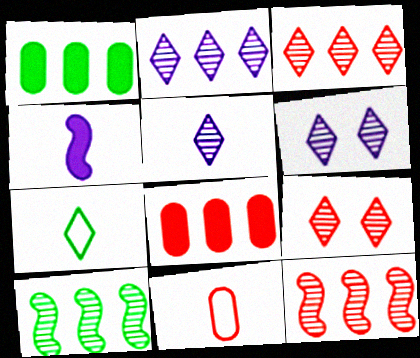[[2, 5, 6]]